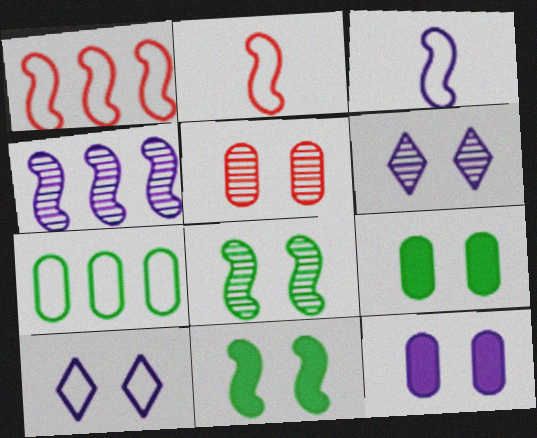[[2, 4, 11], 
[2, 7, 10], 
[5, 6, 8], 
[5, 10, 11]]